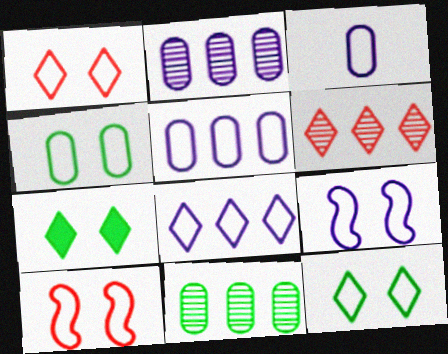[[1, 4, 9], 
[3, 8, 9]]